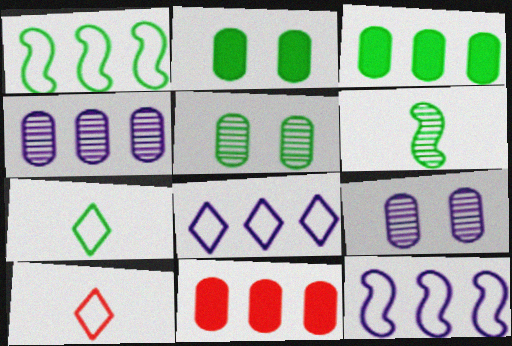[]